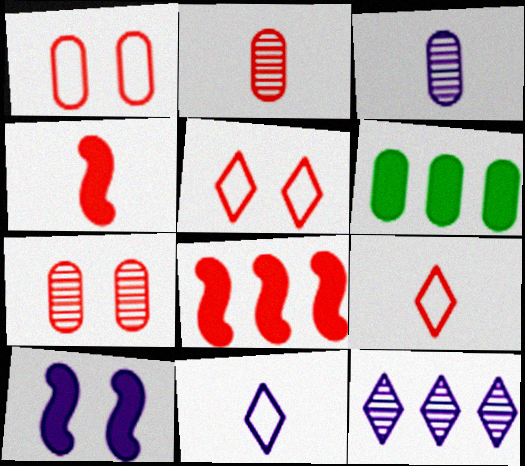[[1, 3, 6], 
[2, 4, 9], 
[2, 5, 8], 
[7, 8, 9]]